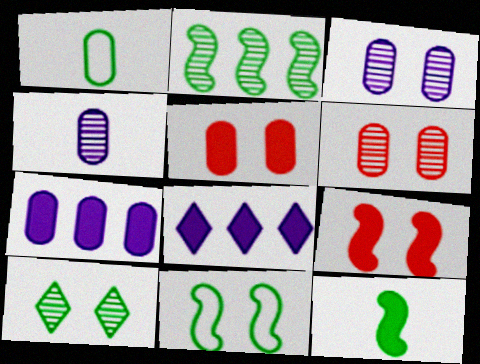[[1, 6, 7], 
[2, 11, 12], 
[5, 8, 12]]